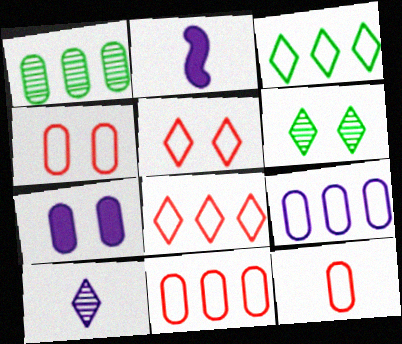[[1, 2, 5], 
[1, 7, 12], 
[2, 6, 11], 
[4, 11, 12]]